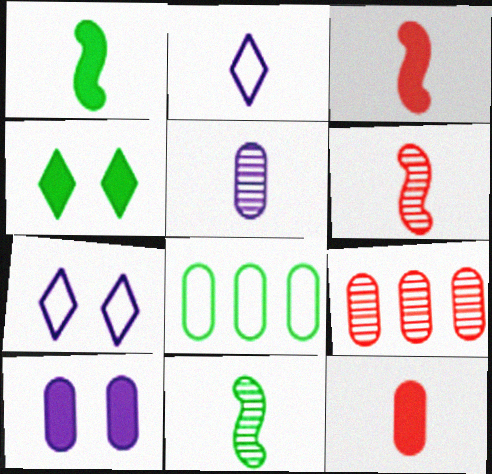[[1, 7, 9], 
[2, 11, 12], 
[4, 8, 11]]